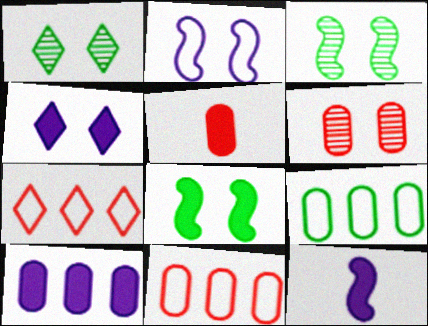[[1, 11, 12], 
[4, 10, 12], 
[5, 6, 11]]